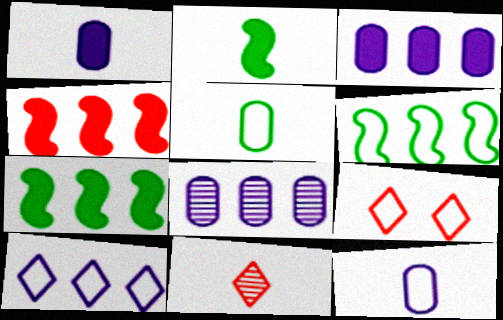[[2, 8, 9], 
[2, 11, 12], 
[6, 9, 12]]